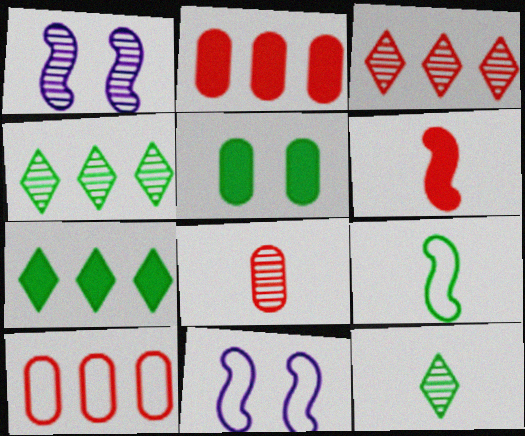[[1, 4, 8], 
[2, 11, 12], 
[4, 5, 9], 
[7, 8, 11]]